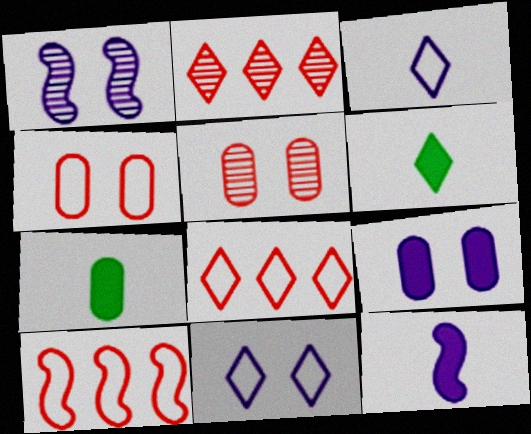[[1, 7, 8], 
[1, 9, 11], 
[2, 6, 11]]